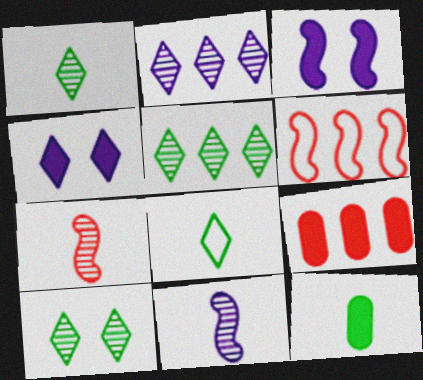[[1, 5, 10]]